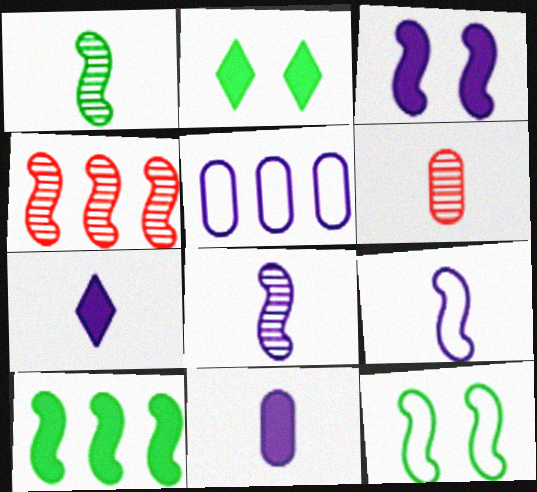[[1, 10, 12]]